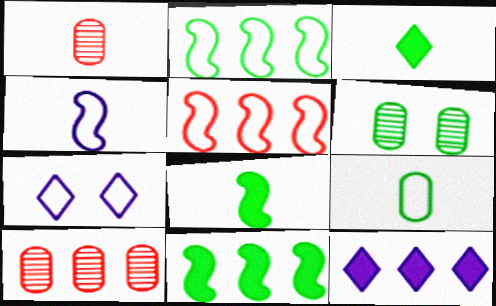[[1, 3, 4], 
[1, 7, 11], 
[2, 3, 6], 
[2, 10, 12], 
[5, 7, 9], 
[7, 8, 10]]